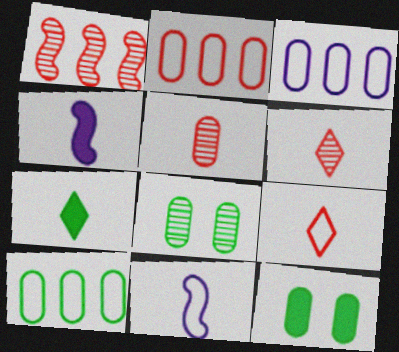[[2, 3, 10], 
[3, 5, 12], 
[5, 7, 11]]